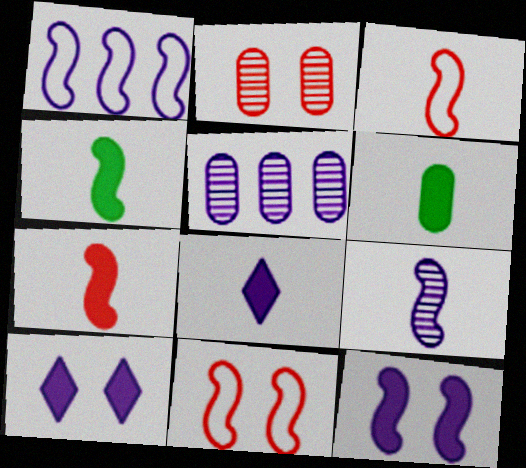[[1, 9, 12], 
[3, 4, 9], 
[6, 7, 8]]